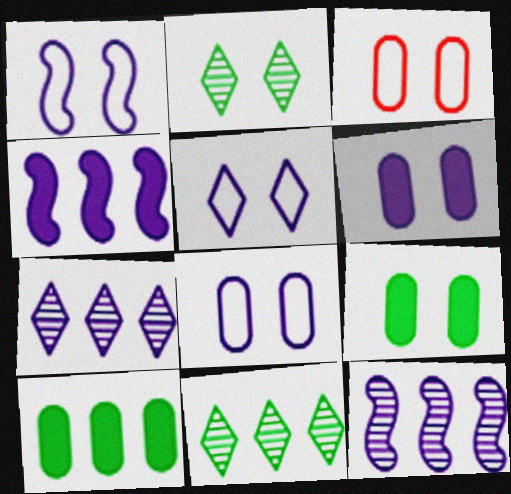[[1, 5, 8]]